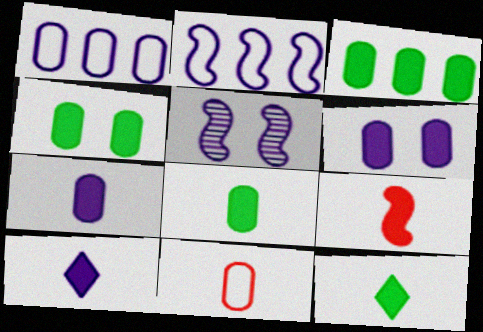[[1, 5, 10], 
[3, 4, 8], 
[7, 9, 12], 
[8, 9, 10]]